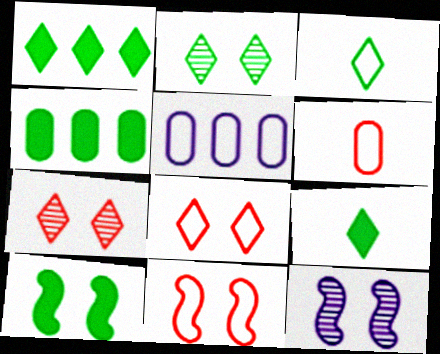[[1, 2, 3], 
[1, 6, 12], 
[3, 5, 11], 
[4, 9, 10], 
[10, 11, 12]]